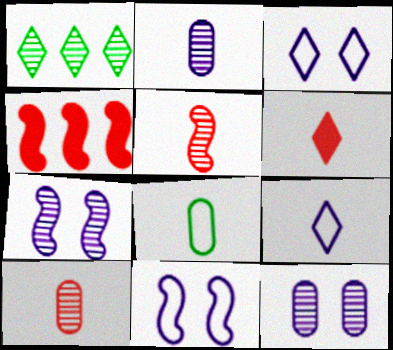[[1, 3, 6], 
[1, 5, 12], 
[1, 7, 10]]